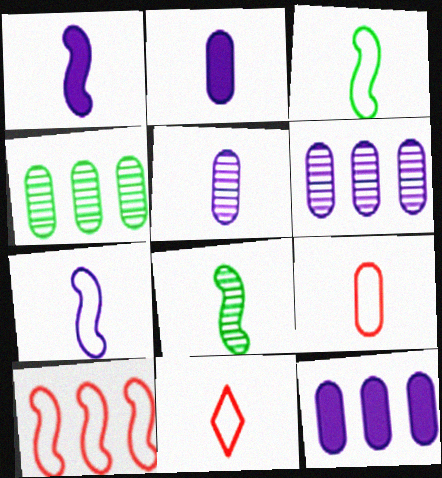[[2, 8, 11]]